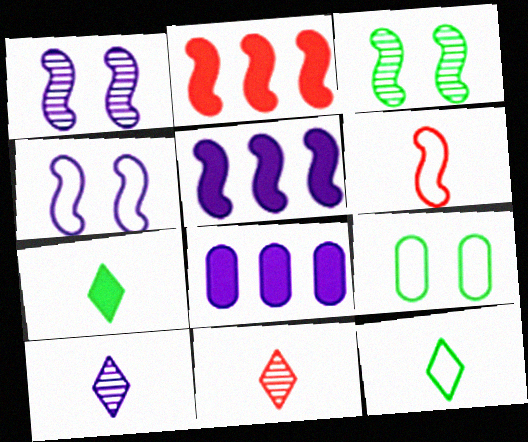[[2, 9, 10], 
[3, 5, 6], 
[4, 8, 10], 
[5, 9, 11]]